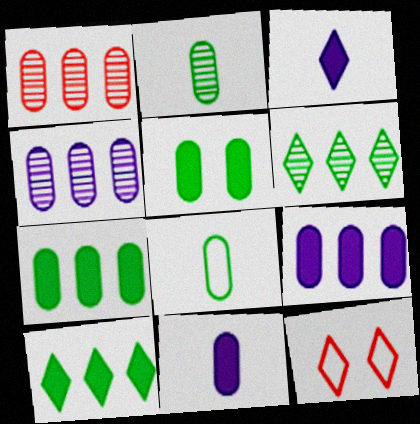[[3, 6, 12]]